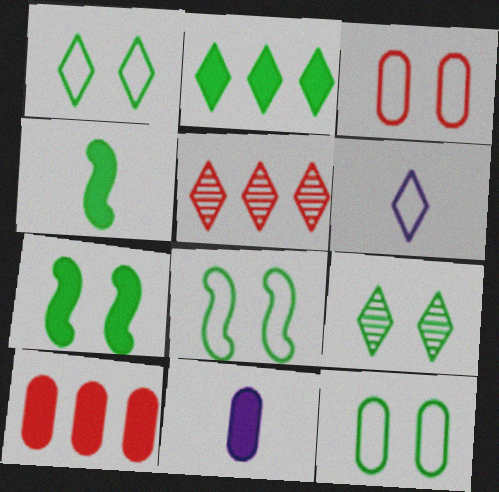[[1, 8, 12], 
[5, 8, 11], 
[7, 9, 12]]